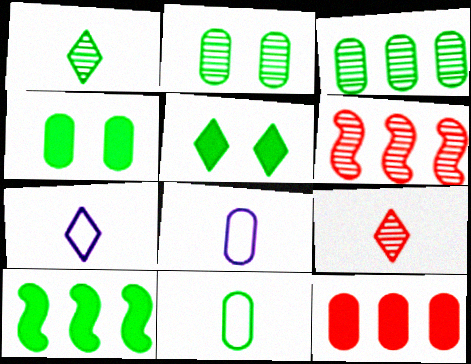[[2, 8, 12], 
[3, 4, 11], 
[4, 6, 7], 
[5, 6, 8]]